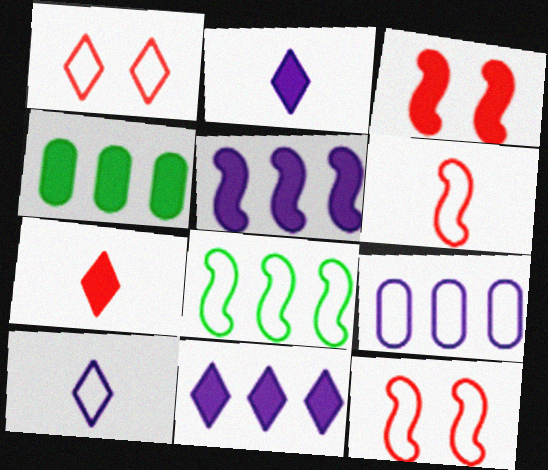[[2, 3, 4]]